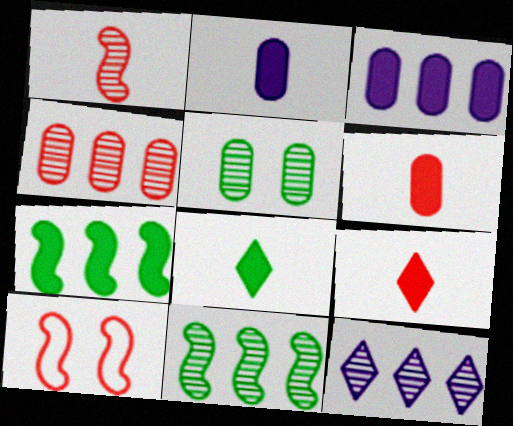[[1, 5, 12], 
[4, 9, 10], 
[4, 11, 12]]